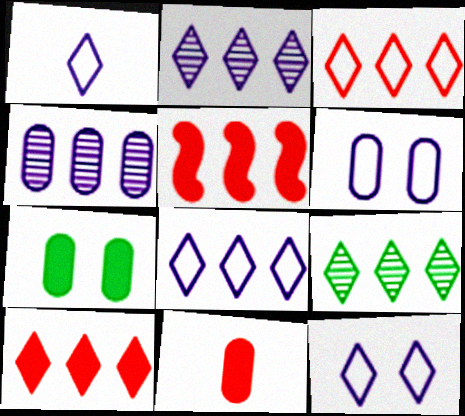[[1, 8, 12], 
[8, 9, 10]]